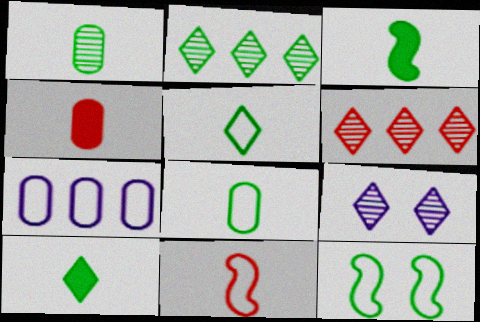[[1, 3, 5]]